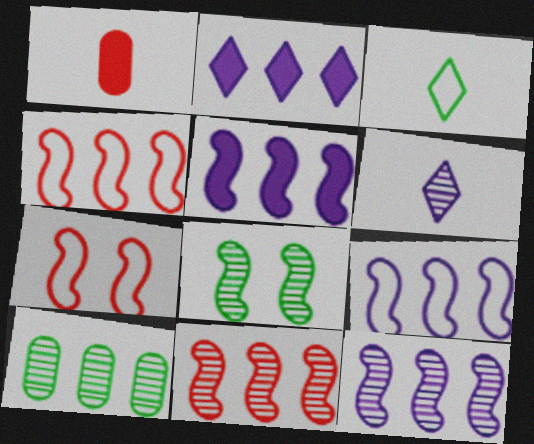[[2, 4, 10], 
[5, 9, 12]]